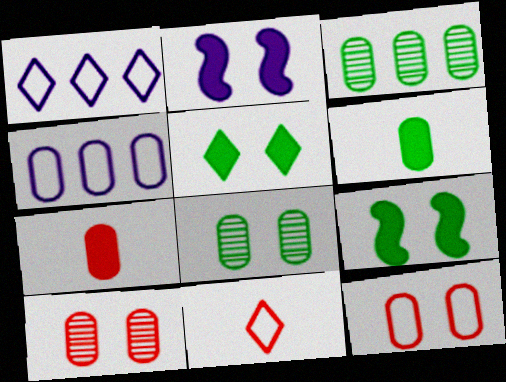[[2, 3, 11], 
[4, 6, 10], 
[4, 7, 8]]